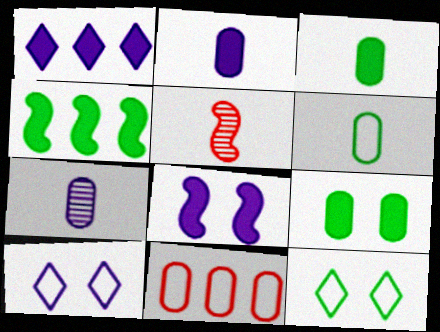[[1, 2, 8], 
[7, 9, 11]]